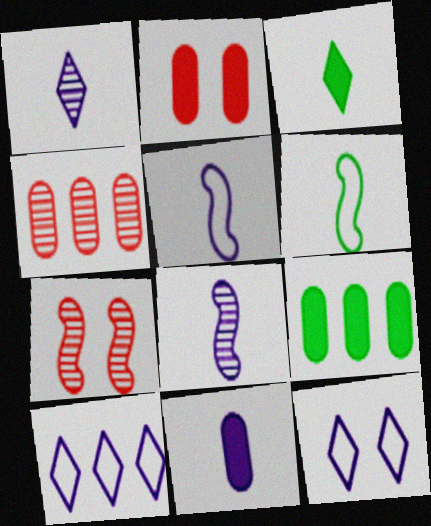[[1, 5, 11], 
[2, 9, 11]]